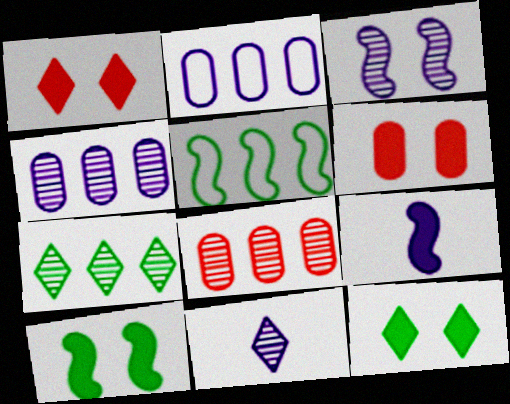[[3, 4, 11], 
[5, 6, 11]]